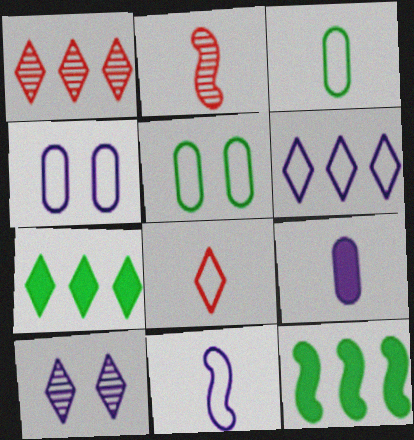[[1, 6, 7], 
[2, 4, 7], 
[3, 8, 11], 
[4, 6, 11], 
[7, 8, 10]]